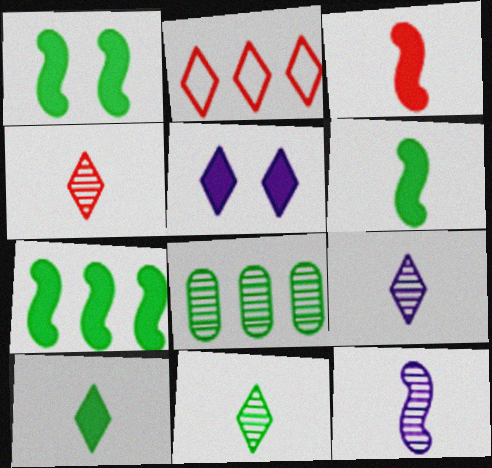[[1, 6, 7], 
[2, 5, 11], 
[4, 9, 11]]